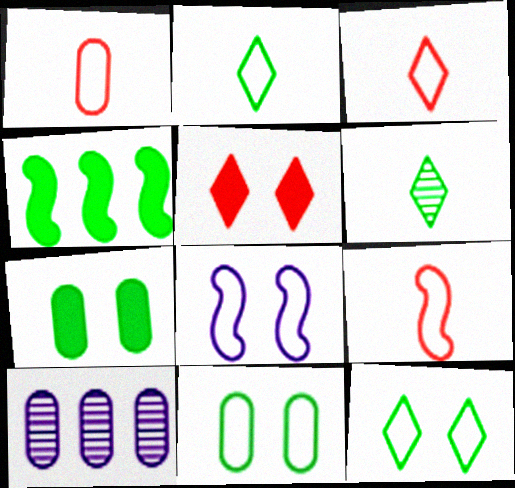[[1, 3, 9], 
[1, 7, 10], 
[4, 6, 11]]